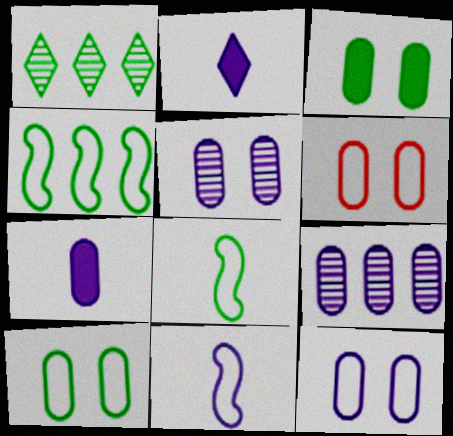[[1, 3, 8], 
[3, 5, 6], 
[6, 10, 12], 
[7, 9, 12]]